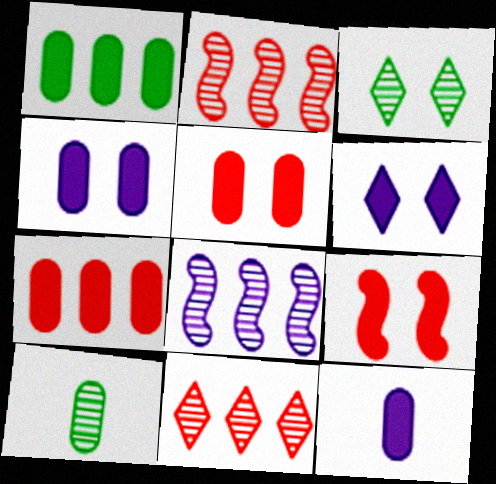[[1, 5, 12]]